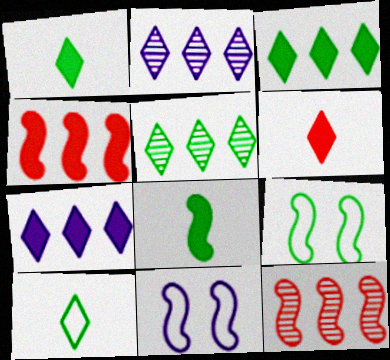[[8, 11, 12]]